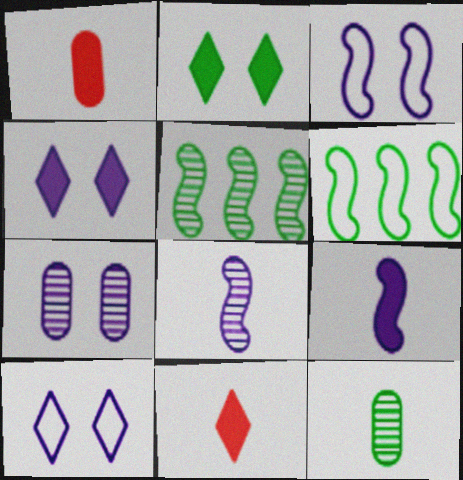[[1, 5, 10], 
[2, 6, 12], 
[3, 4, 7], 
[6, 7, 11]]